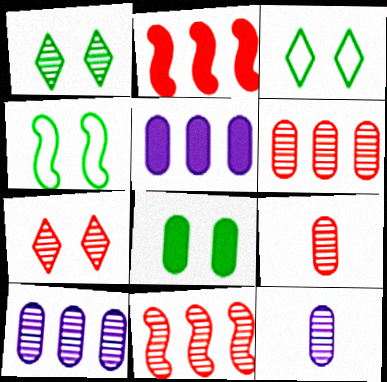[[1, 4, 8], 
[1, 11, 12], 
[2, 3, 12], 
[7, 9, 11]]